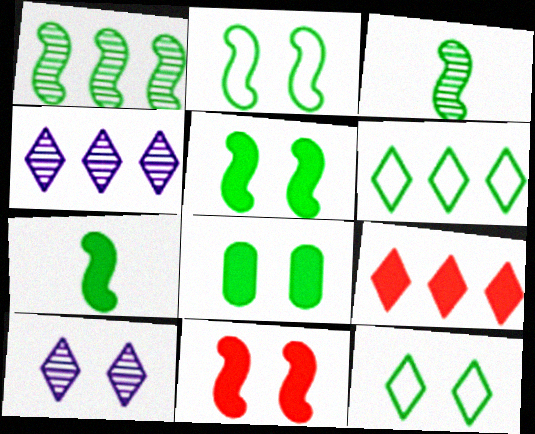[[1, 2, 7], 
[3, 6, 8], 
[4, 6, 9]]